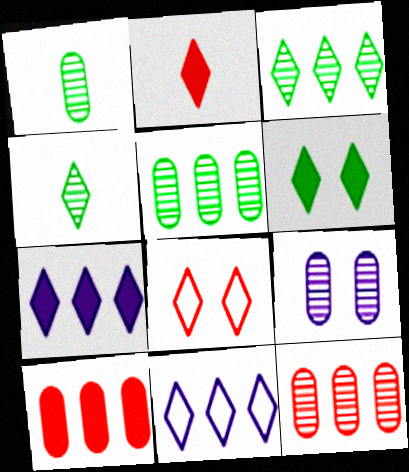[[1, 9, 12], 
[2, 6, 7], 
[4, 7, 8]]